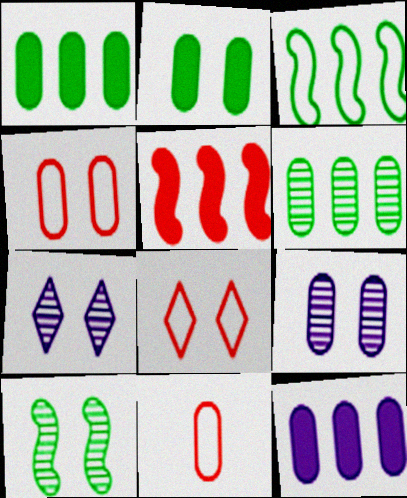[[1, 9, 11], 
[2, 4, 9]]